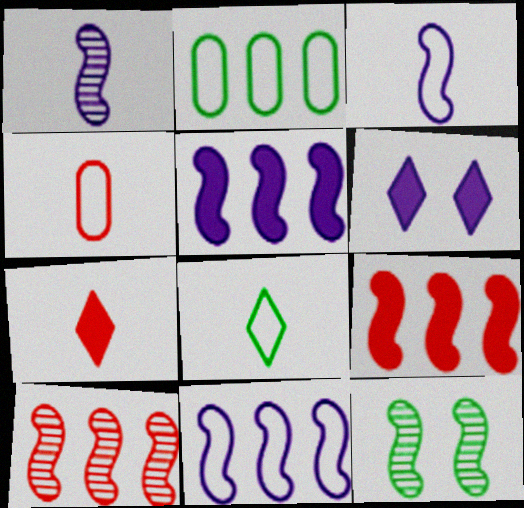[[1, 10, 12], 
[3, 4, 8], 
[3, 9, 12]]